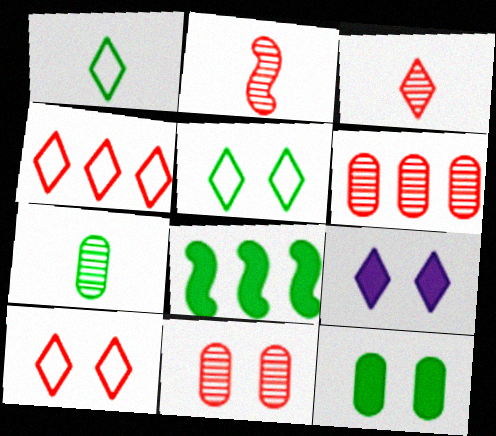[[5, 7, 8]]